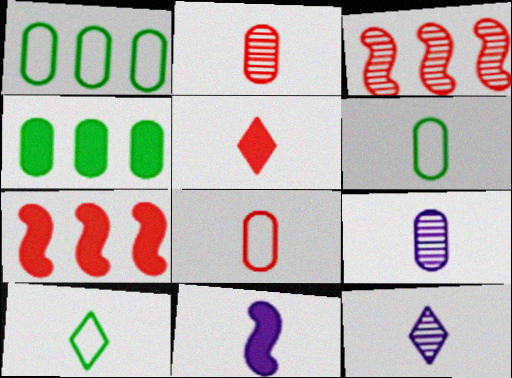[[2, 10, 11], 
[5, 10, 12]]